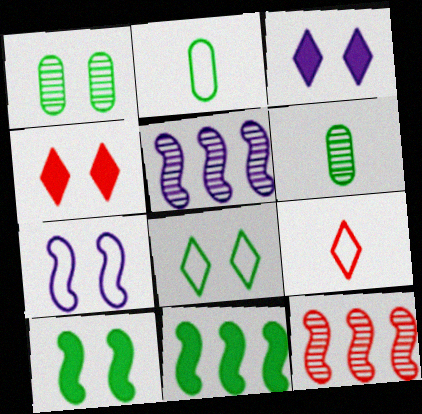[[1, 4, 7], 
[1, 8, 10], 
[2, 3, 12], 
[2, 4, 5], 
[6, 8, 11]]